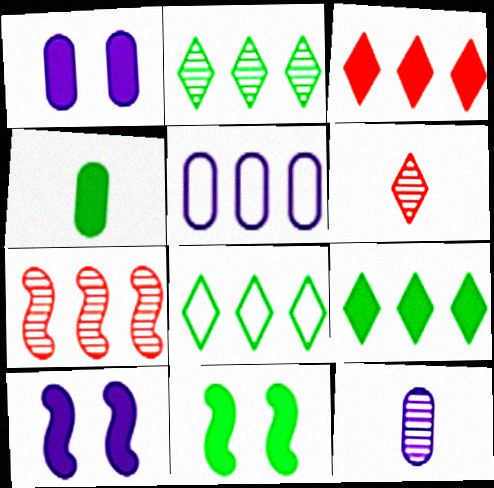[[1, 5, 12], 
[2, 8, 9], 
[3, 4, 10], 
[4, 9, 11], 
[5, 6, 11], 
[5, 7, 9]]